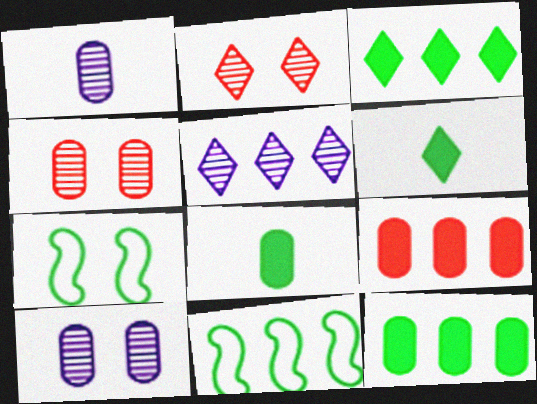[[5, 9, 11]]